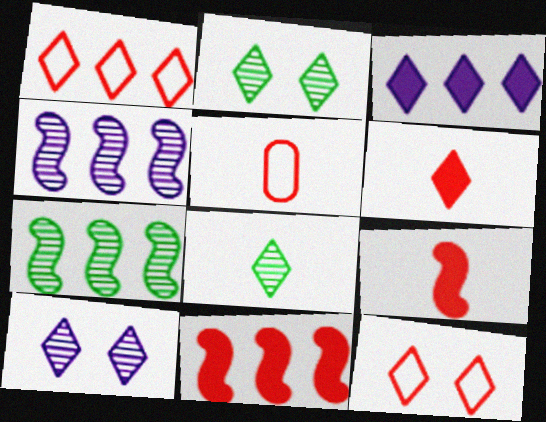[[3, 8, 12]]